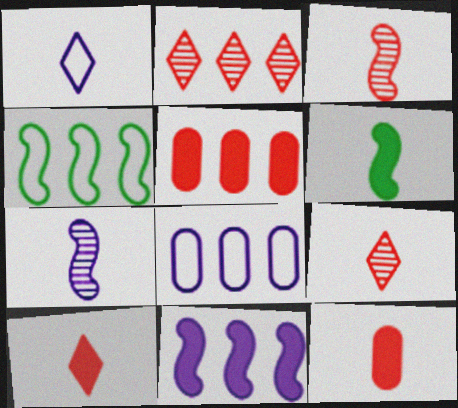[]